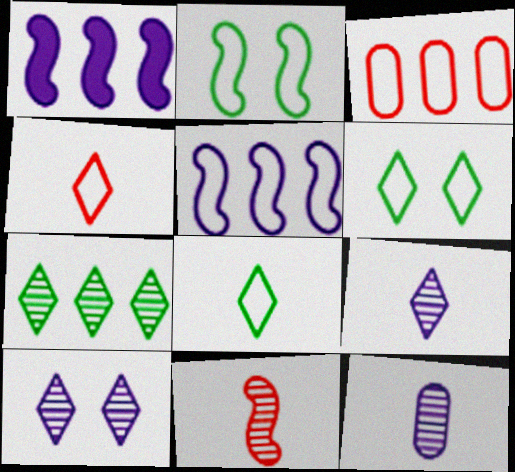[[1, 2, 11], 
[1, 3, 7]]